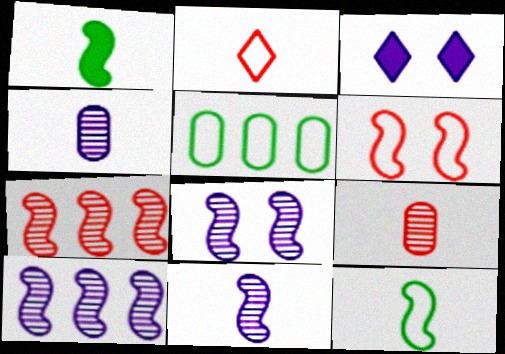[[1, 2, 4], 
[1, 6, 10], 
[8, 10, 11]]